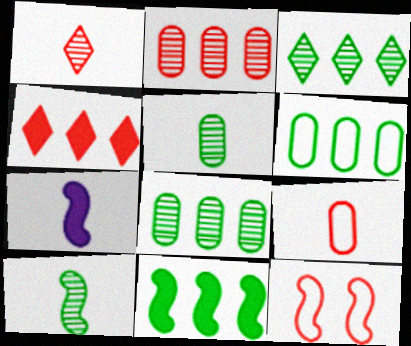[[3, 6, 11]]